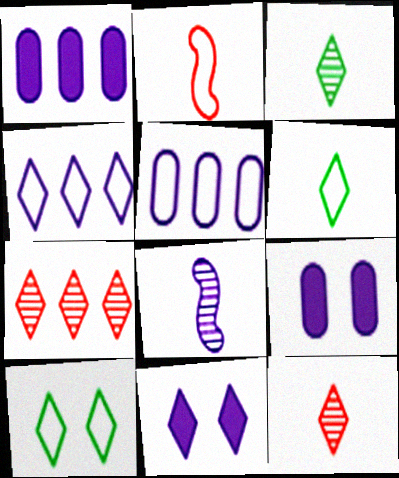[[2, 5, 10], 
[4, 8, 9], 
[5, 8, 11], 
[6, 7, 11]]